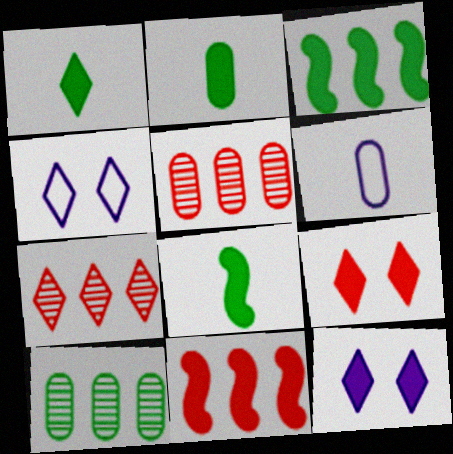[[1, 2, 8], 
[1, 4, 7], 
[2, 11, 12], 
[4, 5, 8]]